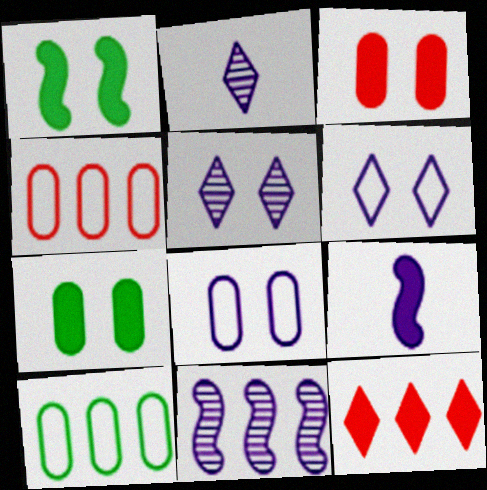[[1, 2, 4], 
[7, 9, 12], 
[10, 11, 12]]